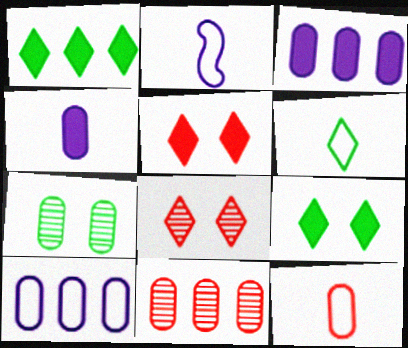[[2, 6, 12], 
[2, 9, 11], 
[3, 7, 12]]